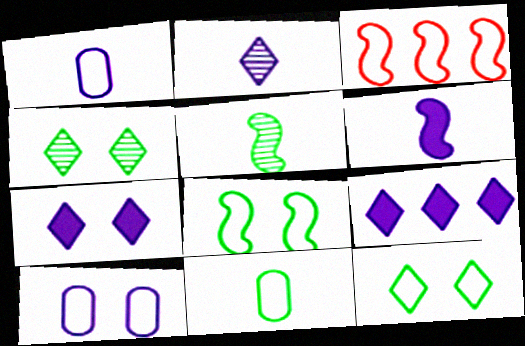[[1, 2, 6], 
[1, 3, 12]]